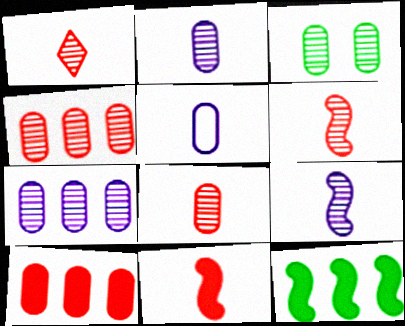[[1, 6, 8], 
[2, 3, 4], 
[3, 5, 10], 
[3, 7, 8]]